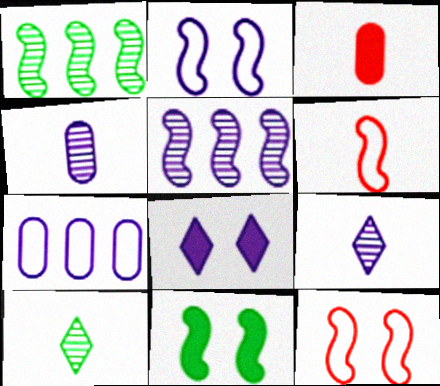[[5, 6, 11]]